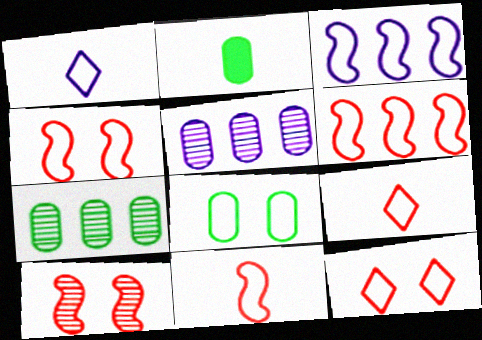[[1, 6, 8], 
[2, 7, 8], 
[3, 8, 9], 
[4, 6, 11]]